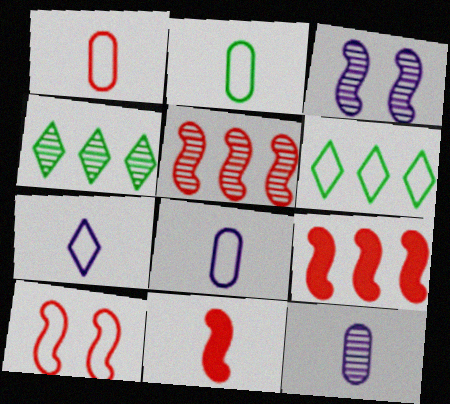[[1, 2, 8], 
[5, 10, 11], 
[6, 8, 10]]